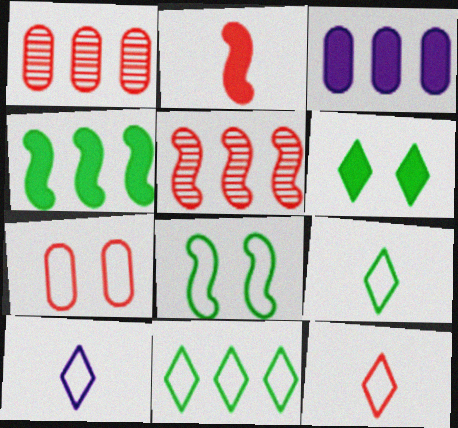[[2, 3, 6], 
[3, 5, 11], 
[9, 10, 12]]